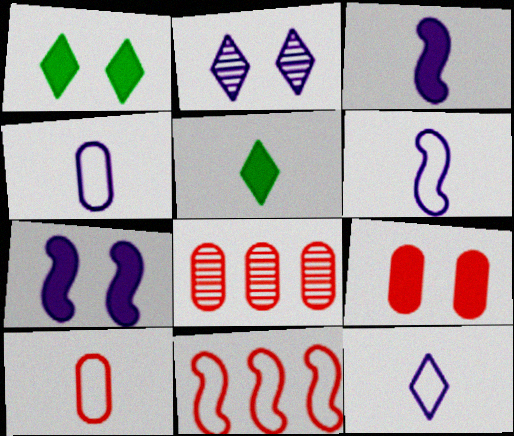[[1, 6, 8], 
[1, 7, 9], 
[4, 6, 12], 
[8, 9, 10]]